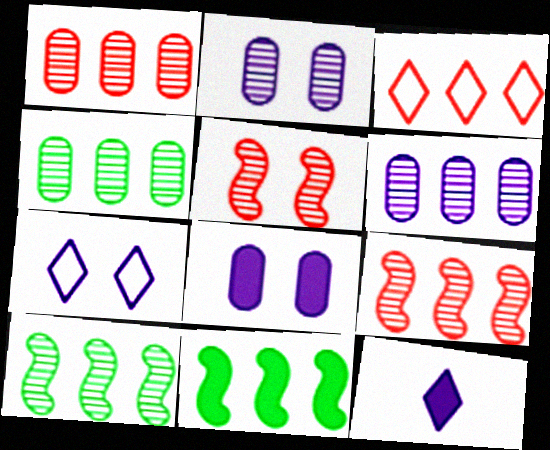[[1, 4, 6], 
[3, 6, 11]]